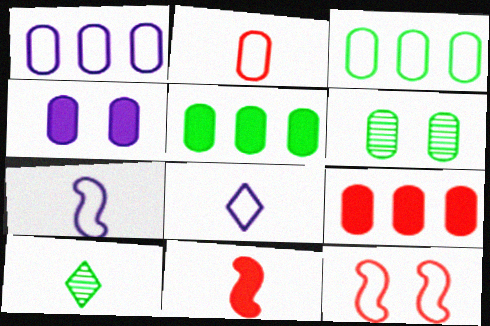[[3, 8, 12]]